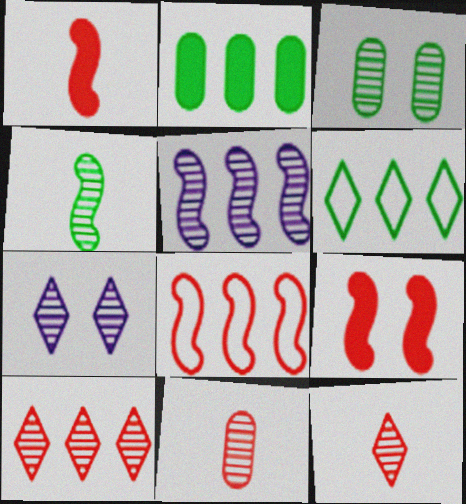[[3, 5, 12]]